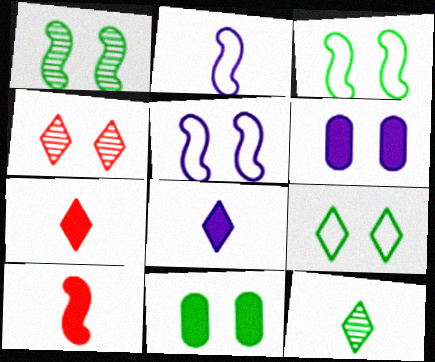[[1, 9, 11], 
[3, 4, 6], 
[4, 5, 11]]